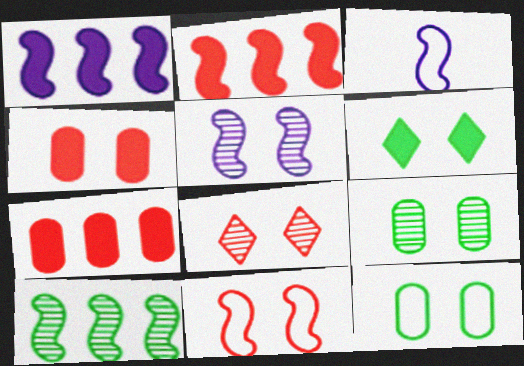[[1, 3, 5], 
[4, 8, 11], 
[5, 8, 9]]